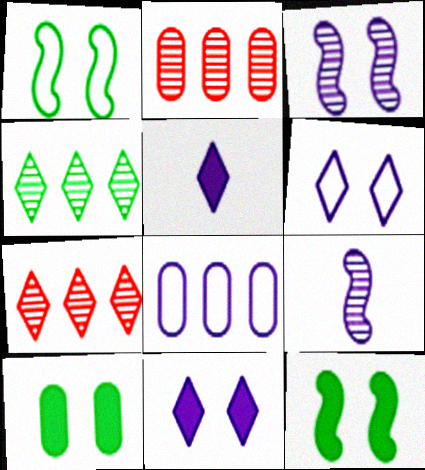[[1, 2, 5], 
[3, 5, 8], 
[8, 9, 11]]